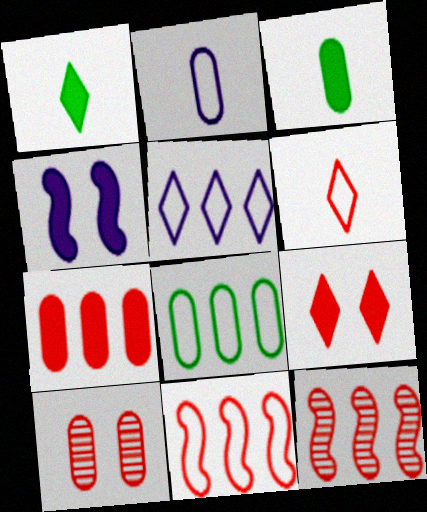[[1, 4, 7], 
[5, 8, 11]]